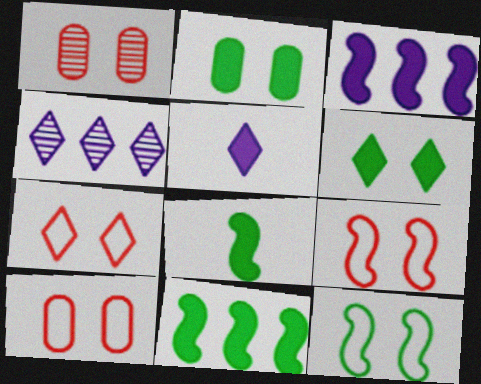[[4, 8, 10], 
[7, 9, 10]]